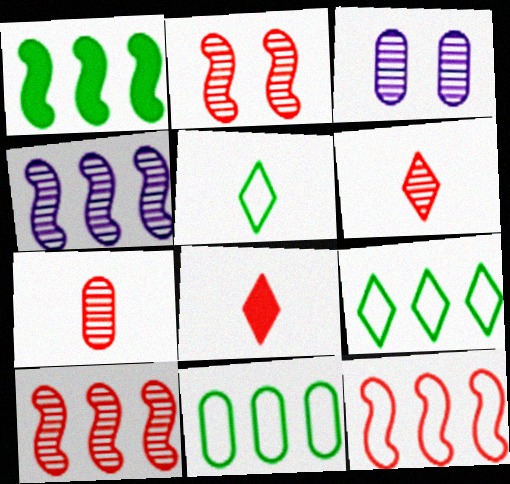[[1, 4, 12]]